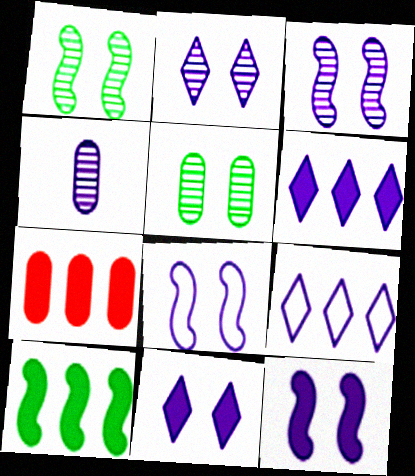[[3, 8, 12], 
[4, 6, 8], 
[4, 9, 12], 
[6, 7, 10]]